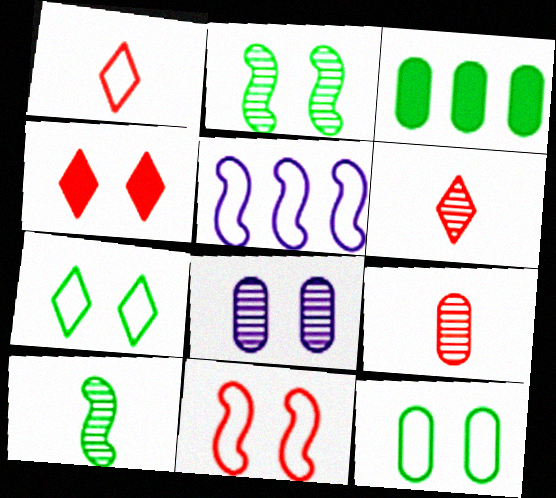[[1, 5, 12], 
[3, 7, 10]]